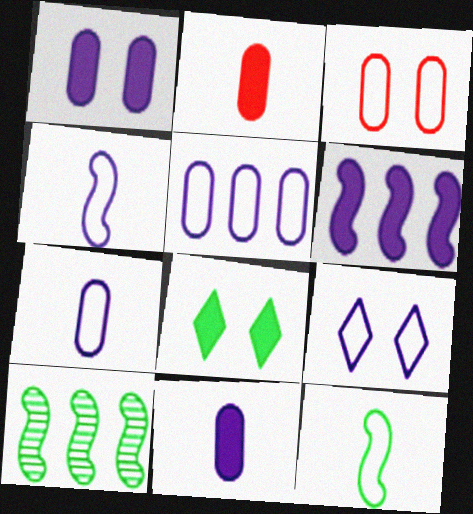[[2, 6, 8], 
[2, 9, 10], 
[4, 5, 9]]